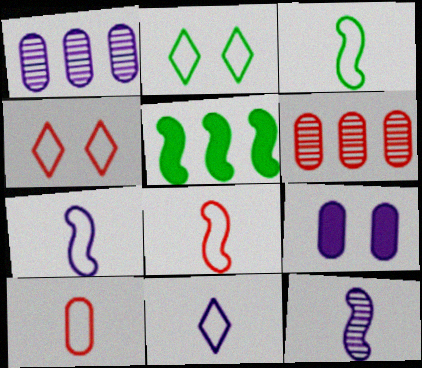[[3, 7, 8], 
[3, 10, 11]]